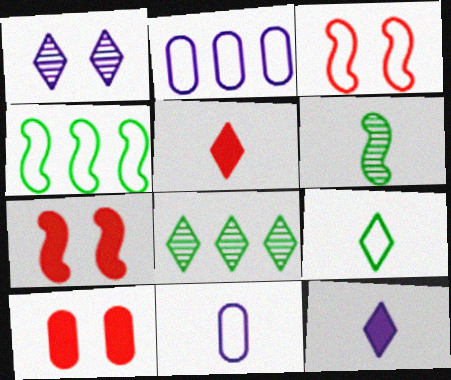[[2, 3, 9], 
[5, 6, 11], 
[7, 8, 11]]